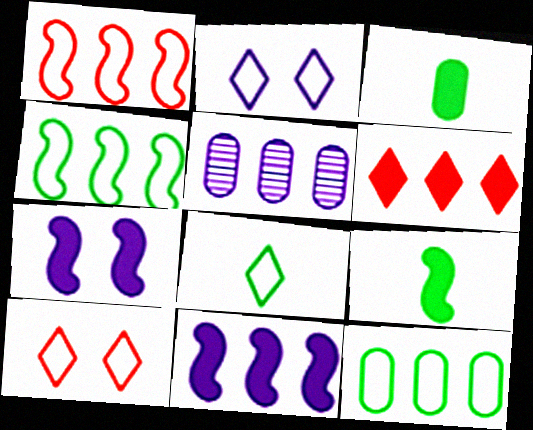[[3, 6, 7], 
[4, 5, 6], 
[5, 9, 10]]